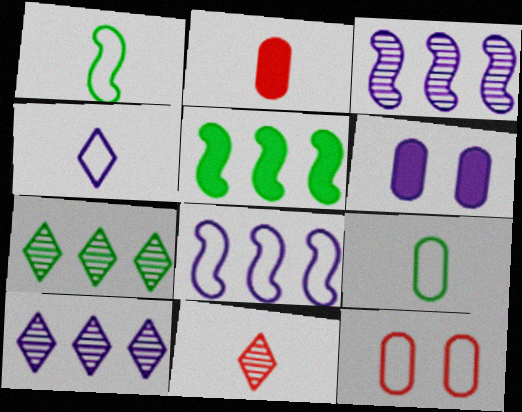[[3, 4, 6]]